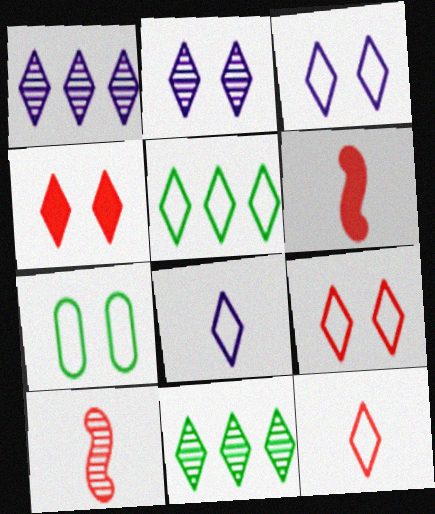[[1, 6, 7], 
[3, 5, 12], 
[4, 8, 11], 
[5, 8, 9]]